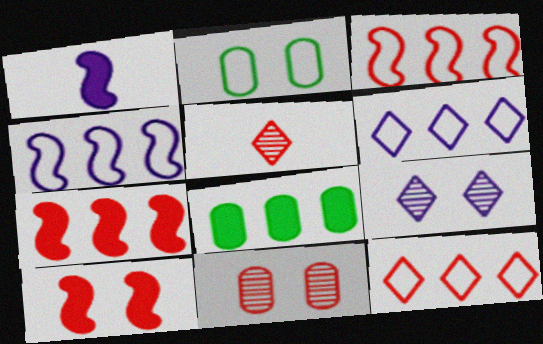[[2, 9, 10]]